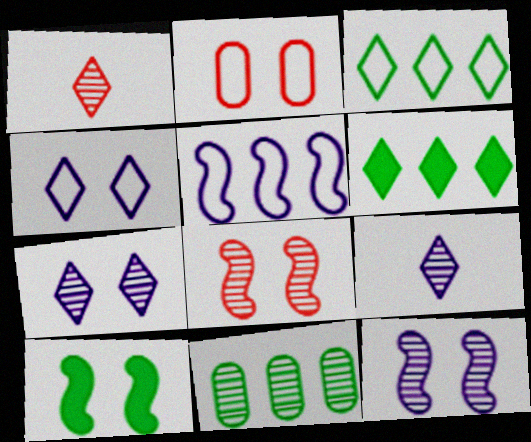[[1, 4, 6], 
[1, 11, 12], 
[2, 7, 10], 
[8, 9, 11]]